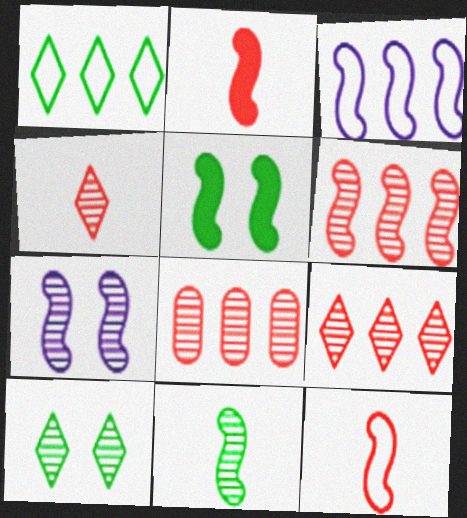[[6, 7, 11], 
[6, 8, 9]]